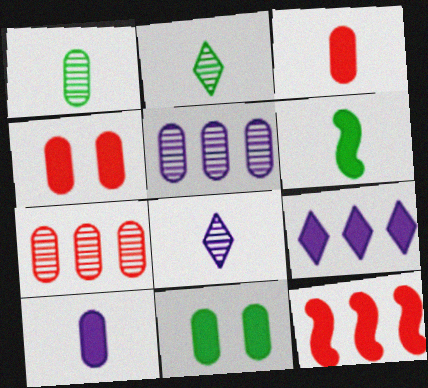[[4, 6, 9]]